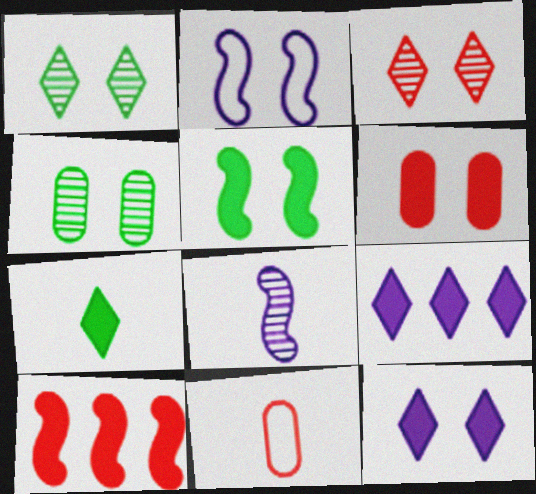[[1, 2, 6], 
[3, 10, 11], 
[5, 6, 12], 
[7, 8, 11]]